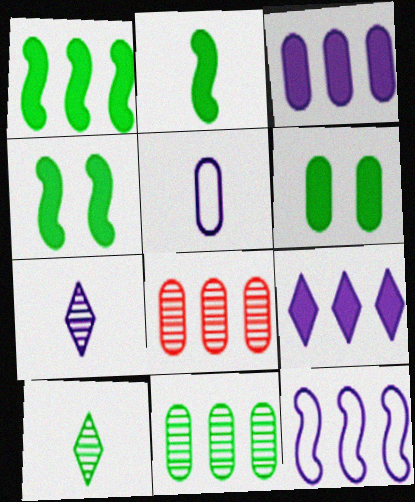[[1, 2, 4], 
[5, 6, 8]]